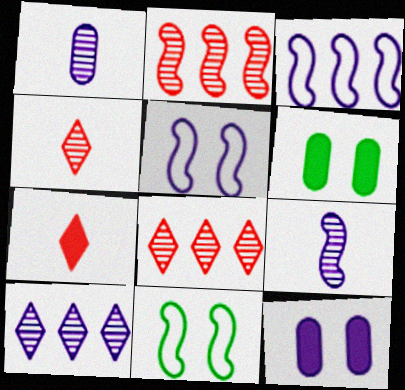[[3, 4, 6]]